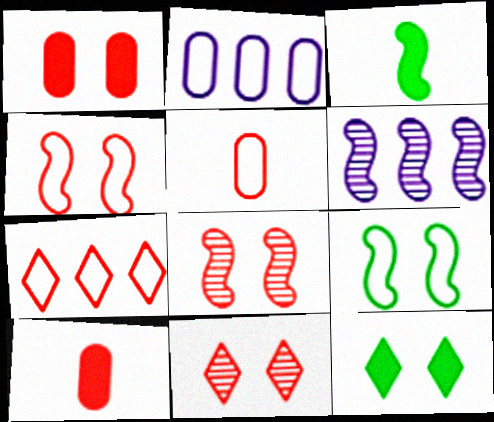[[1, 4, 11], 
[2, 3, 11], 
[3, 4, 6], 
[4, 5, 7], 
[5, 6, 12], 
[7, 8, 10]]